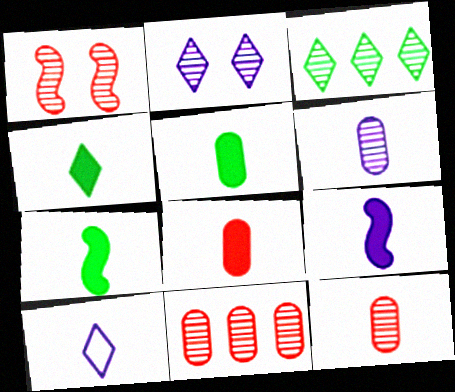[[1, 3, 6], 
[4, 5, 7], 
[4, 8, 9], 
[6, 9, 10], 
[7, 10, 12]]